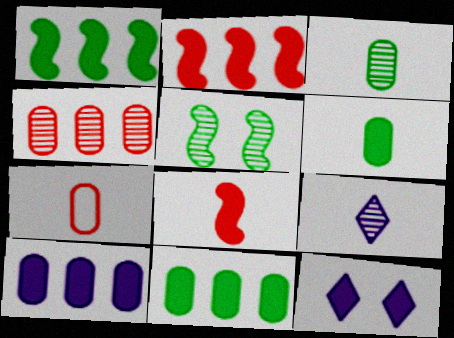[[2, 6, 12], 
[4, 5, 9], 
[8, 11, 12]]